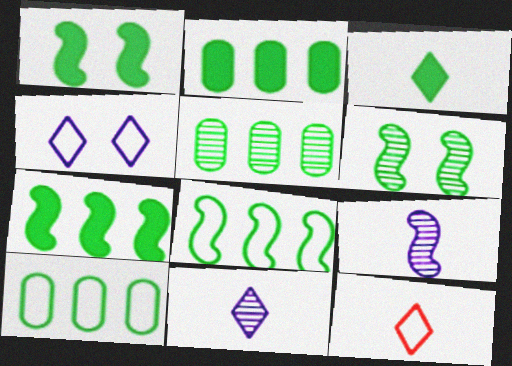[[1, 2, 3], 
[2, 5, 10], 
[3, 6, 10], 
[3, 11, 12]]